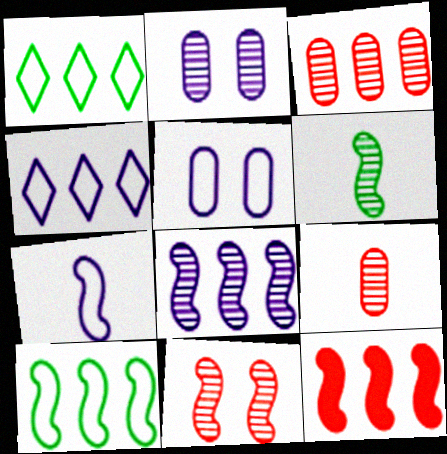[[4, 5, 7], 
[6, 8, 11], 
[8, 10, 12]]